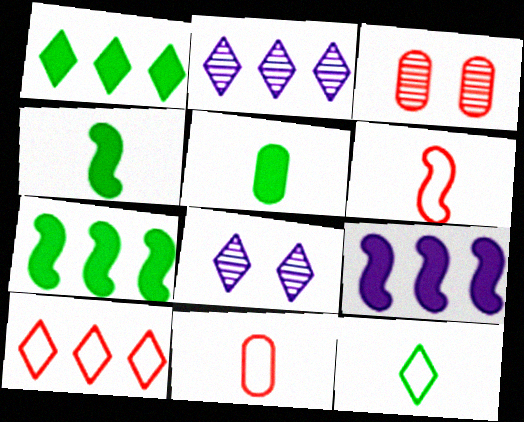[[1, 2, 10], 
[3, 9, 12], 
[7, 8, 11]]